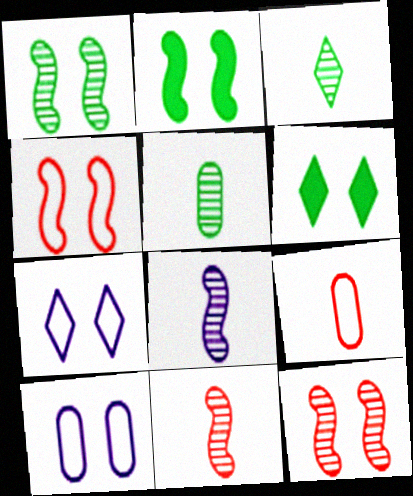[[6, 10, 12]]